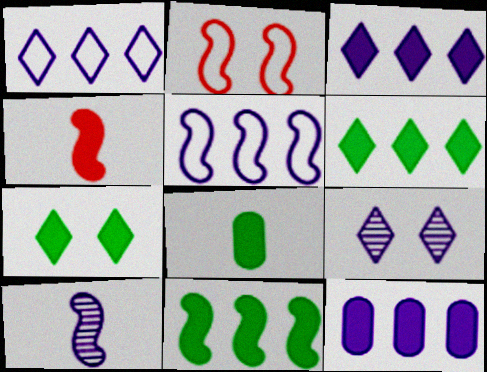[[2, 10, 11], 
[4, 7, 12], 
[7, 8, 11]]